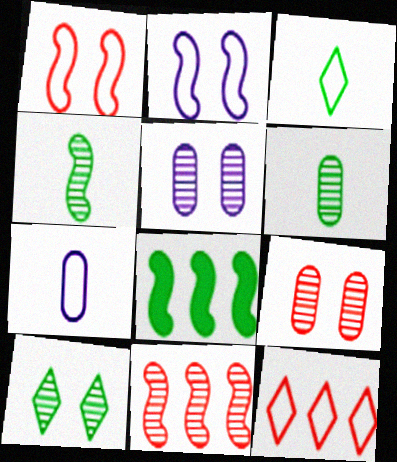[]